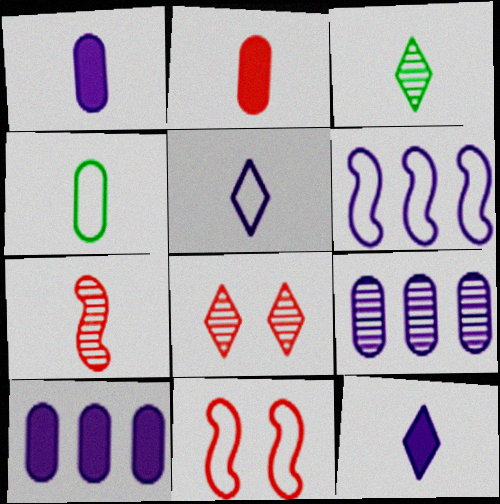[[3, 10, 11], 
[4, 7, 12]]